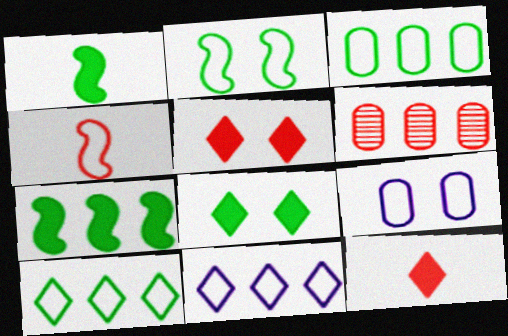[[4, 5, 6], 
[4, 9, 10], 
[6, 7, 11]]